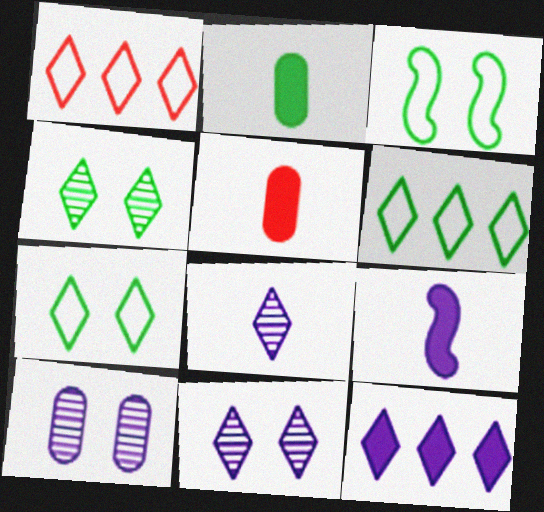[]